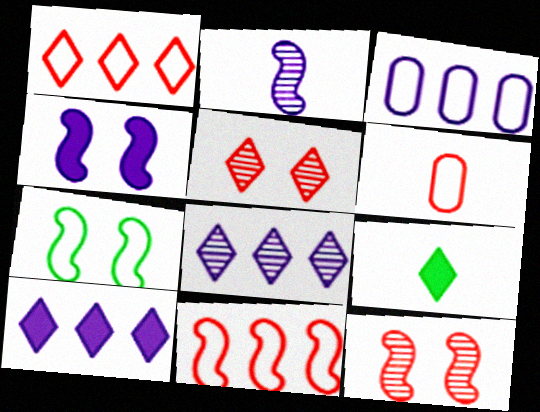[[2, 6, 9], 
[3, 9, 12], 
[4, 7, 12]]